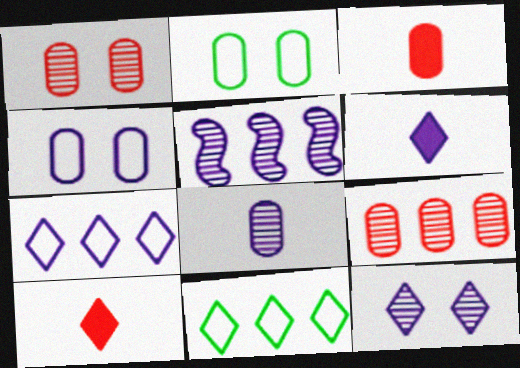[[2, 5, 10], 
[4, 5, 6], 
[5, 8, 12], 
[6, 7, 12], 
[10, 11, 12]]